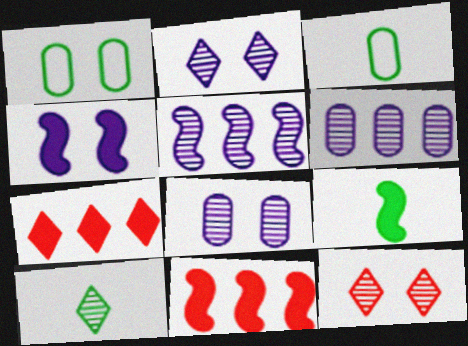[[1, 4, 12], 
[2, 3, 11], 
[3, 9, 10], 
[4, 9, 11]]